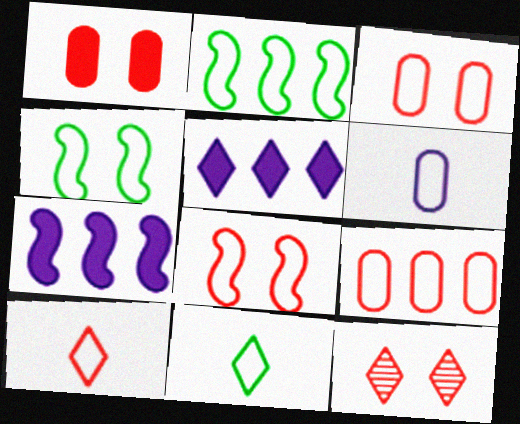[[1, 8, 12], 
[5, 11, 12], 
[8, 9, 10]]